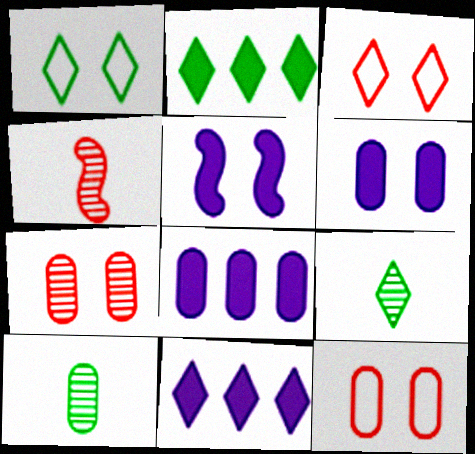[[1, 2, 9], 
[1, 4, 8], 
[1, 5, 7], 
[3, 9, 11], 
[8, 10, 12]]